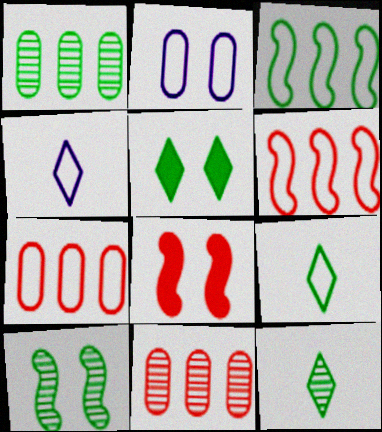[[1, 4, 8], 
[1, 10, 12], 
[2, 6, 9]]